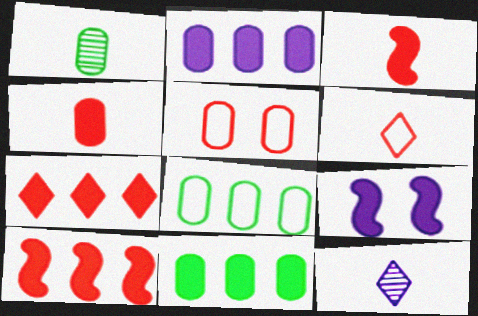[[1, 2, 5]]